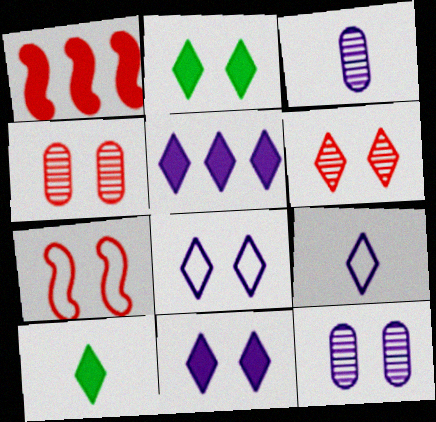[[2, 6, 8], 
[2, 7, 12]]